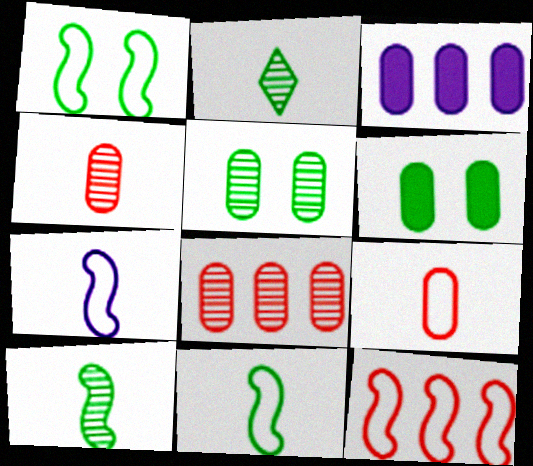[[1, 7, 12], 
[3, 5, 9]]